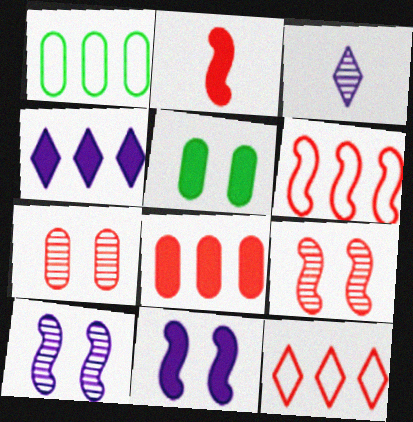[[2, 4, 5], 
[2, 6, 9], 
[2, 7, 12], 
[3, 5, 6]]